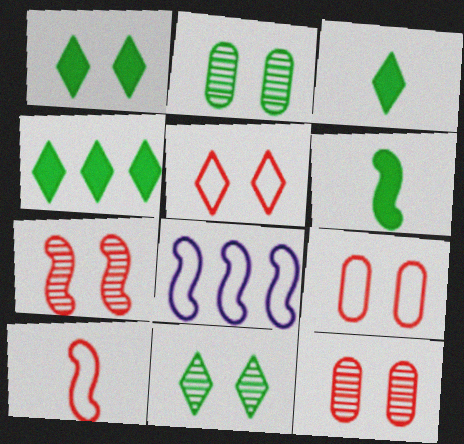[[1, 3, 4], 
[3, 8, 12], 
[6, 7, 8]]